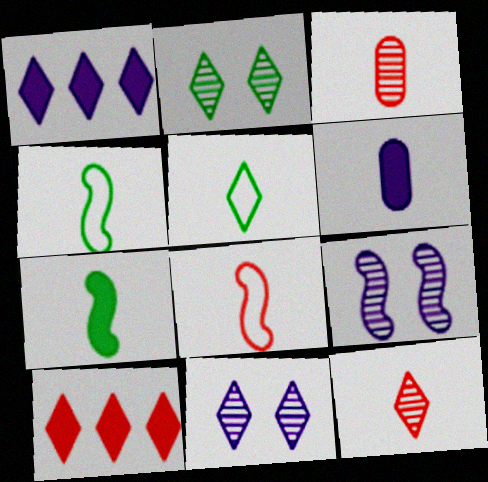[[4, 6, 12], 
[5, 10, 11]]